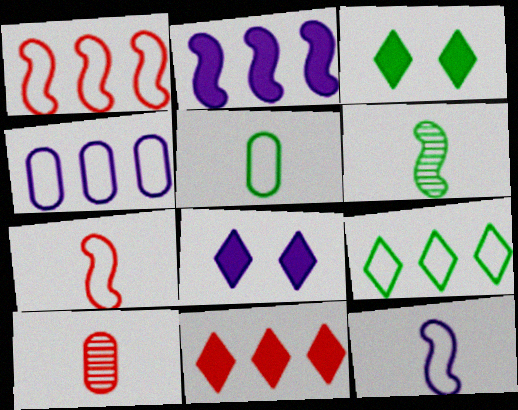[[1, 4, 9]]